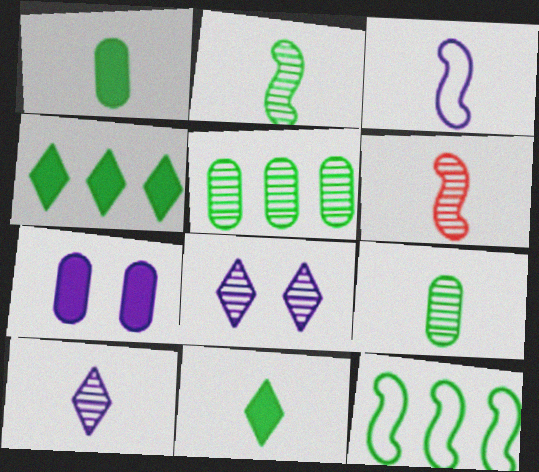[[4, 5, 12], 
[5, 6, 8], 
[6, 9, 10]]